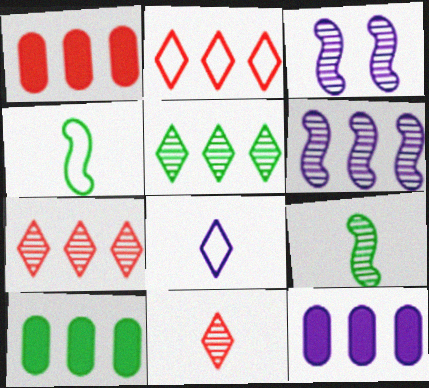[[1, 10, 12], 
[2, 6, 10], 
[3, 8, 12]]